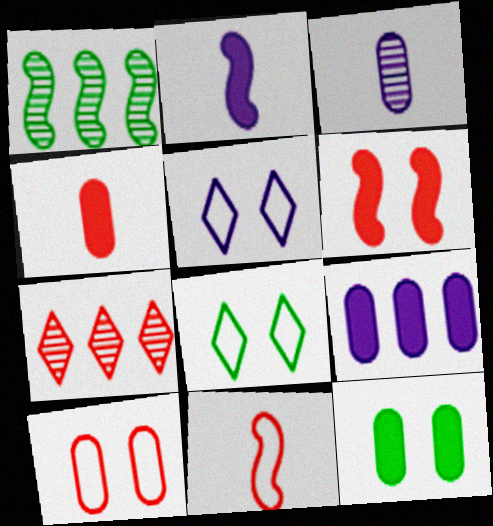[[1, 4, 5], 
[4, 9, 12]]